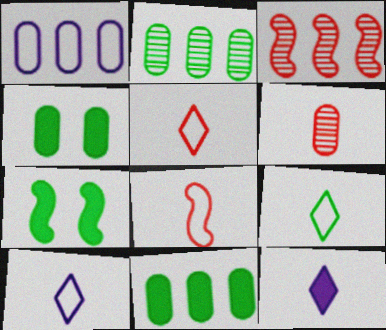[[1, 4, 6], 
[2, 7, 9], 
[3, 4, 10], 
[5, 9, 10]]